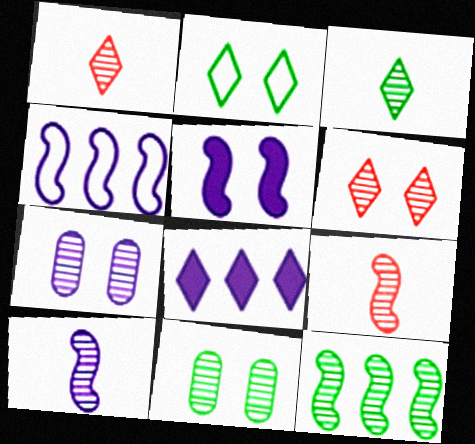[[1, 2, 8], 
[1, 7, 12], 
[3, 11, 12], 
[4, 5, 10]]